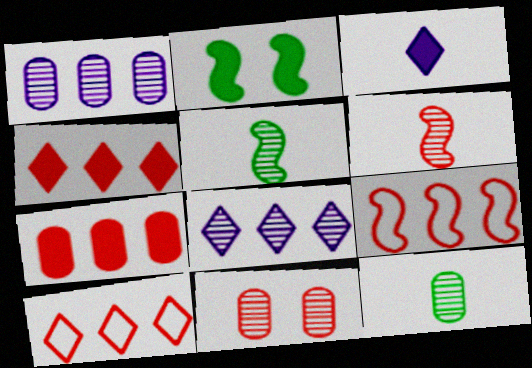[[1, 11, 12], 
[2, 3, 7], 
[5, 8, 11]]